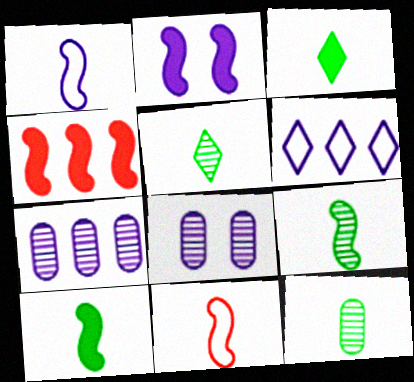[[2, 4, 10], 
[5, 9, 12]]